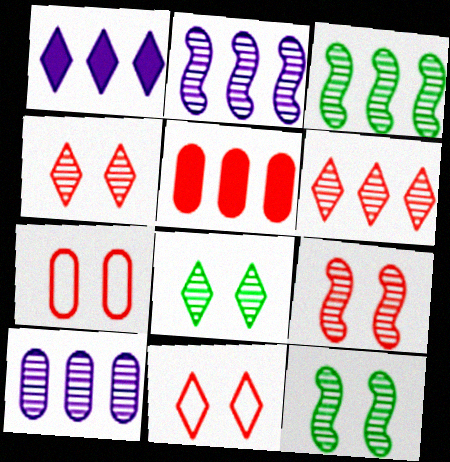[[3, 6, 10]]